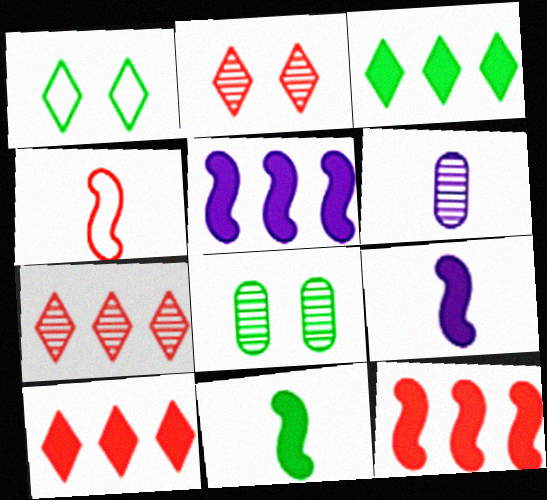[[1, 6, 12]]